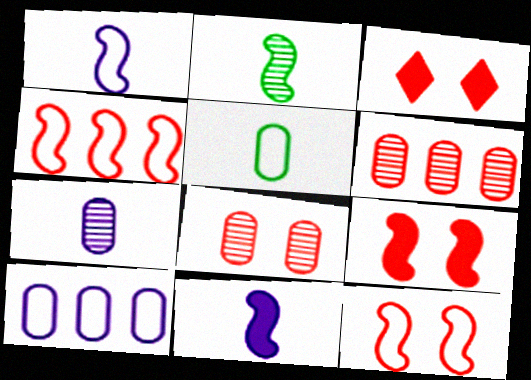[[2, 3, 10], 
[3, 8, 12]]